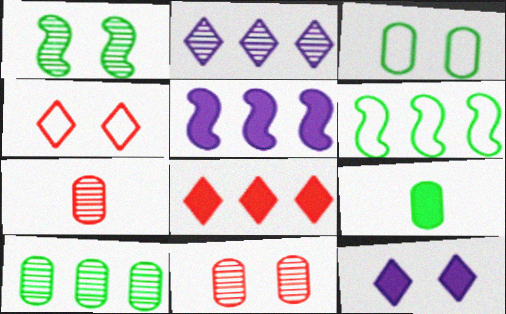[[1, 2, 7], 
[3, 9, 10], 
[6, 7, 12]]